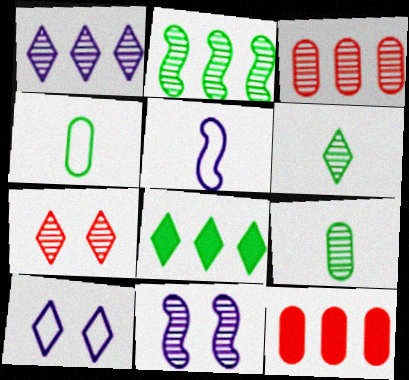[[1, 2, 3], 
[1, 6, 7], 
[3, 6, 11]]